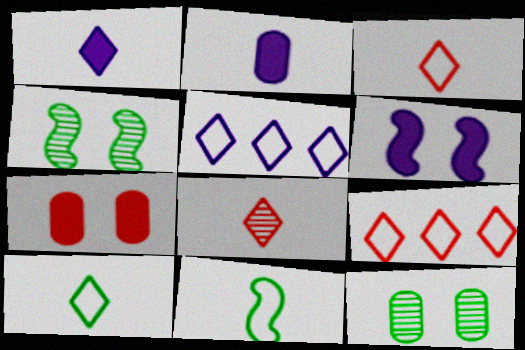[[1, 8, 10], 
[2, 4, 9], 
[2, 8, 11]]